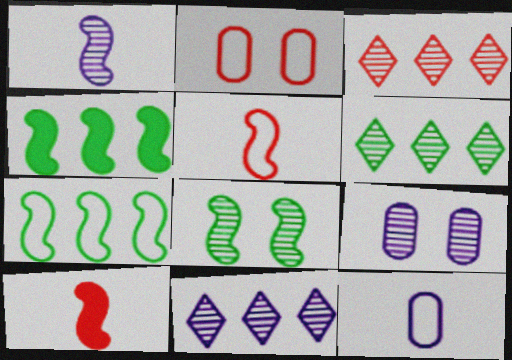[[1, 9, 11], 
[2, 3, 10], 
[3, 6, 11]]